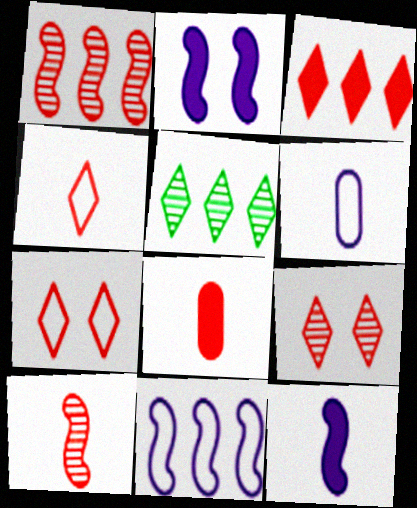[[1, 7, 8], 
[3, 4, 9], 
[4, 8, 10]]